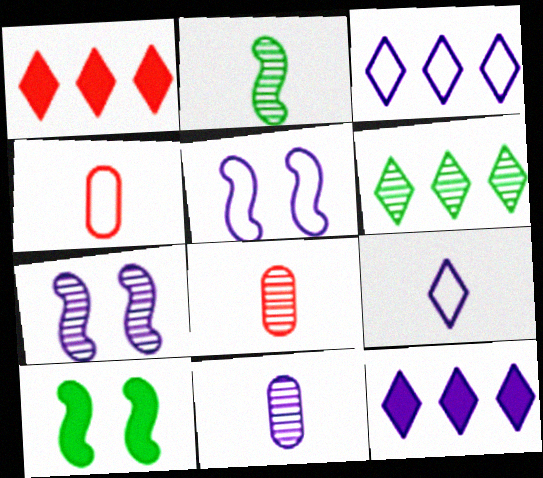[[1, 3, 6], 
[3, 8, 10], 
[5, 11, 12], 
[6, 7, 8]]